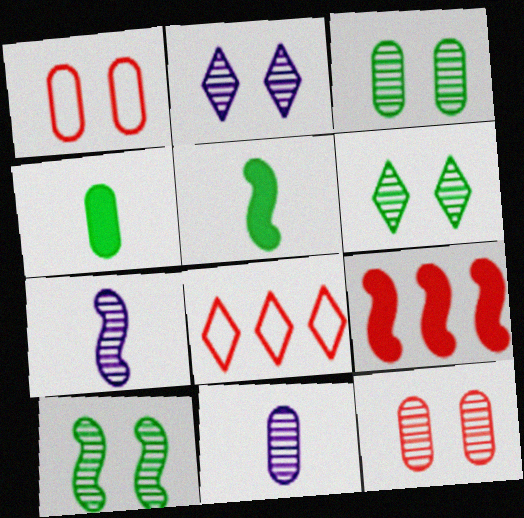[[2, 10, 12], 
[3, 6, 10]]